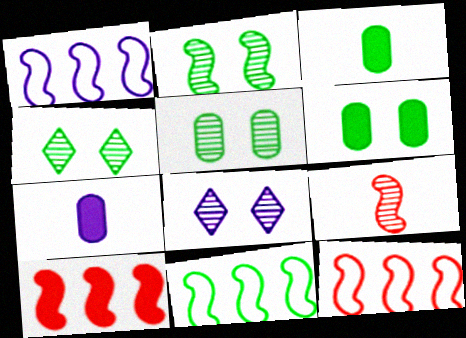[[1, 7, 8], 
[1, 11, 12], 
[2, 4, 5], 
[3, 4, 11], 
[3, 8, 12], 
[4, 7, 12]]